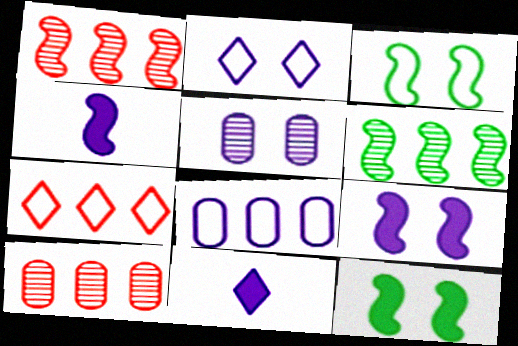[[1, 3, 4], 
[2, 5, 9], 
[3, 10, 11]]